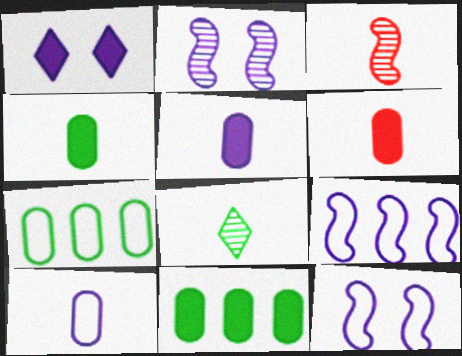[[1, 3, 7], 
[4, 5, 6]]